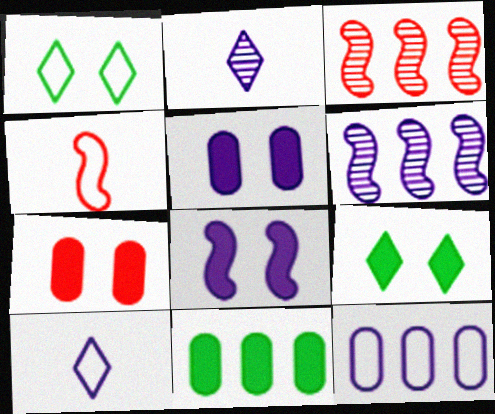[[1, 4, 12], 
[2, 8, 12], 
[5, 6, 10], 
[7, 8, 9]]